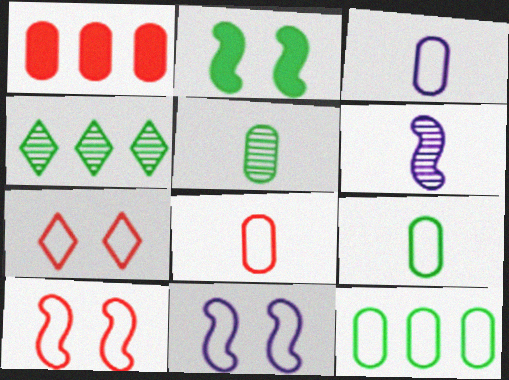[[2, 4, 9], 
[3, 8, 9]]